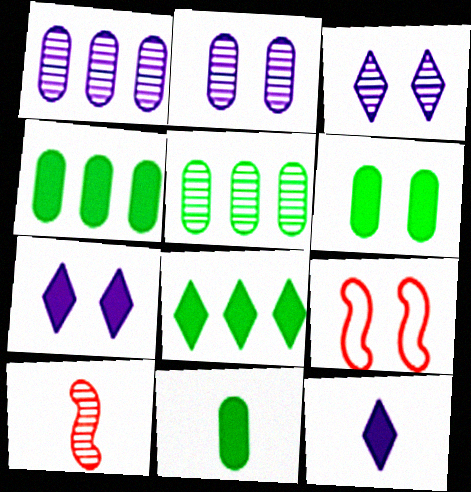[[3, 5, 10], 
[3, 6, 9], 
[4, 6, 11], 
[5, 9, 12]]